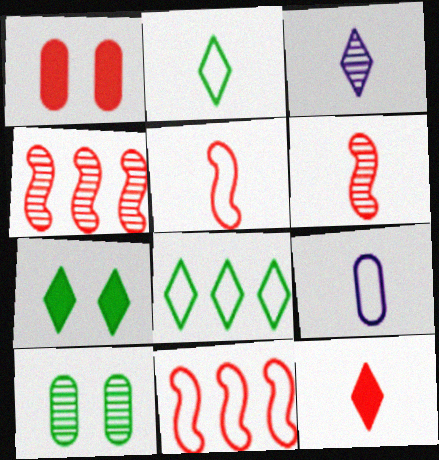[[2, 3, 12], 
[2, 5, 9], 
[3, 4, 10], 
[4, 7, 9]]